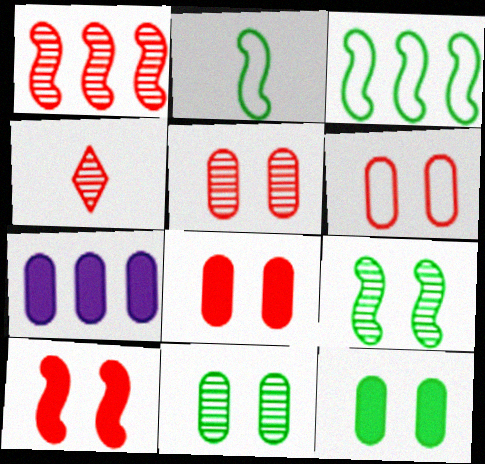[[1, 4, 5], 
[5, 6, 8]]